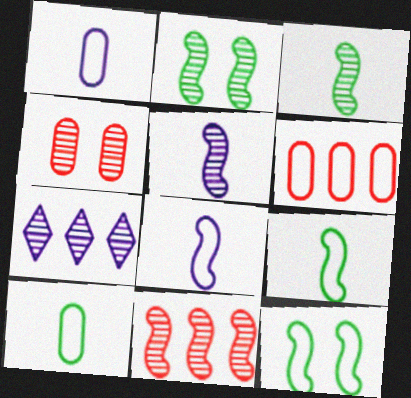[[2, 5, 11], 
[3, 4, 7]]